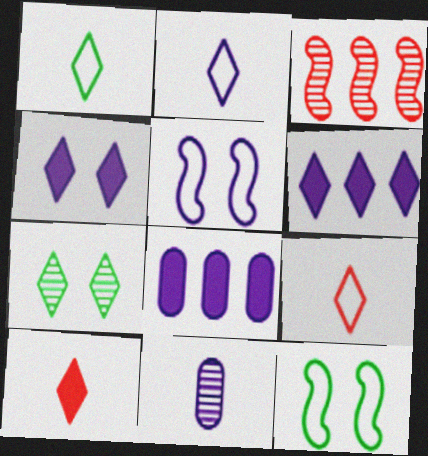[[1, 2, 9], 
[3, 7, 11], 
[5, 6, 11], 
[6, 7, 9]]